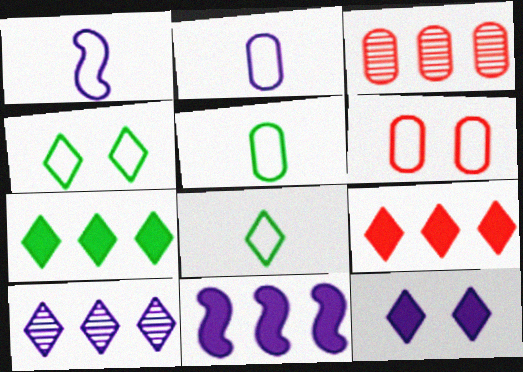[]